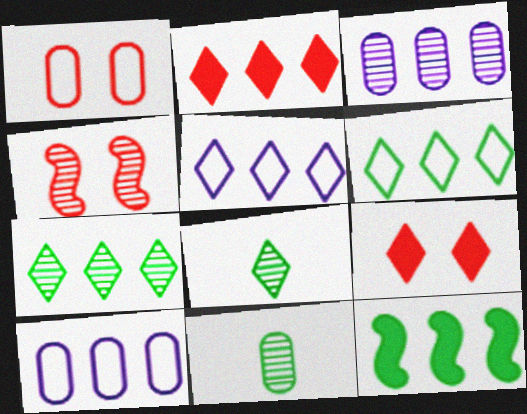[[1, 4, 9], 
[2, 5, 7], 
[3, 4, 8], 
[5, 8, 9]]